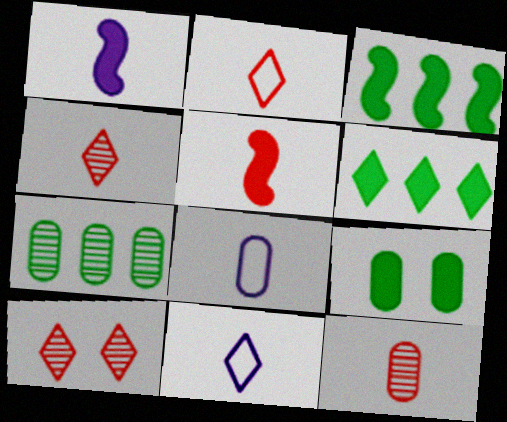[[2, 5, 12], 
[3, 8, 10], 
[6, 10, 11]]